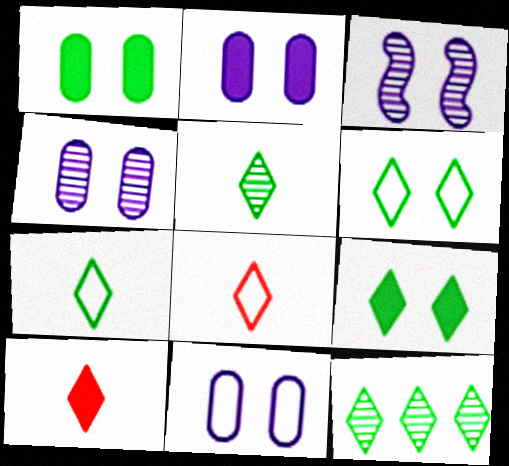[[2, 4, 11], 
[7, 9, 12]]